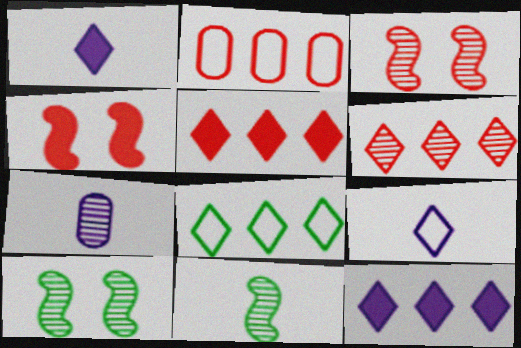[[1, 2, 10], 
[4, 7, 8], 
[6, 7, 10], 
[6, 8, 12]]